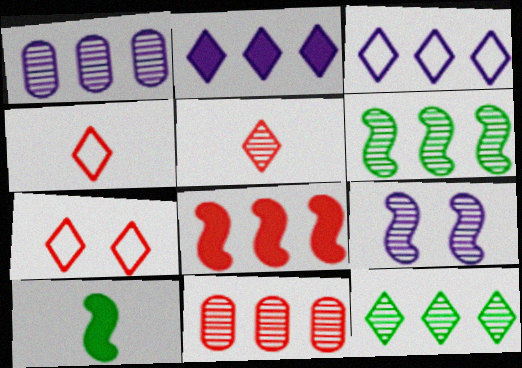[[1, 7, 10]]